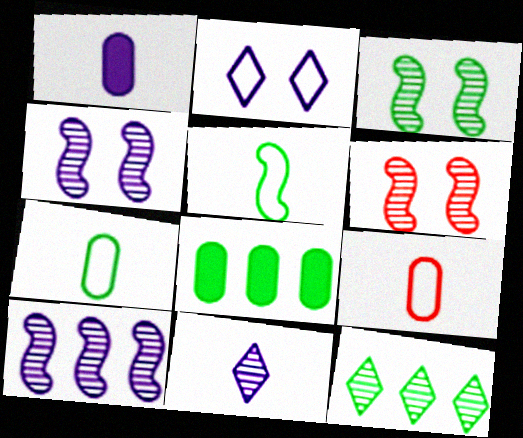[[1, 2, 10], 
[3, 4, 6]]